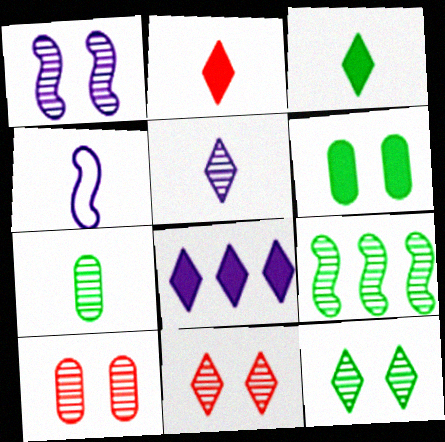[[1, 10, 12], 
[2, 4, 7], 
[5, 9, 10], 
[7, 9, 12]]